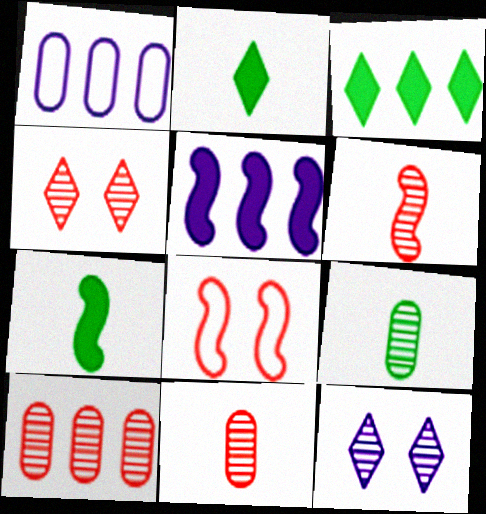[[1, 4, 7], 
[4, 6, 10]]